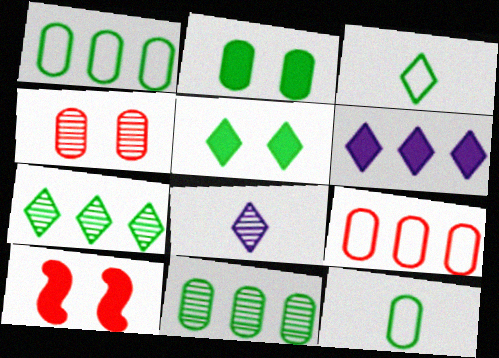[[1, 8, 10], 
[2, 11, 12], 
[3, 5, 7]]